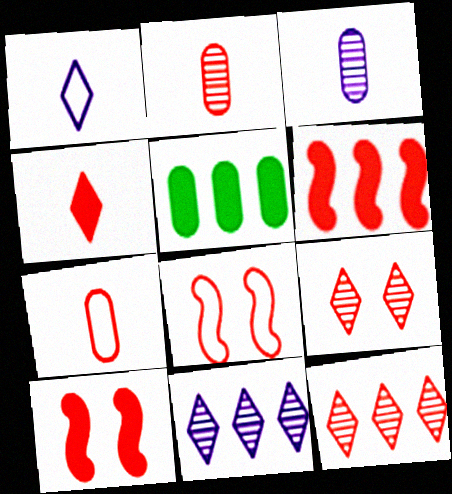[[6, 7, 9], 
[7, 10, 12]]